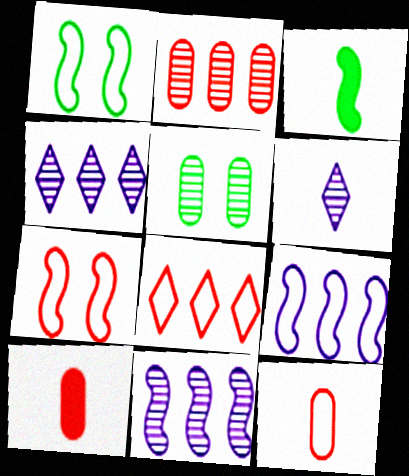[[1, 4, 10], 
[3, 6, 12], 
[3, 7, 11], 
[7, 8, 12]]